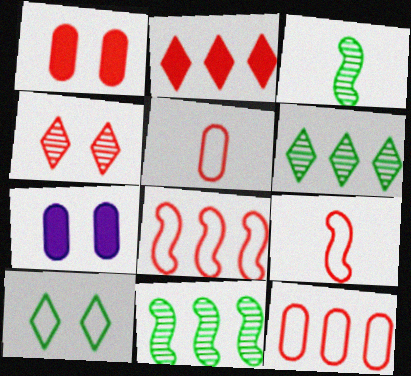[[6, 7, 9]]